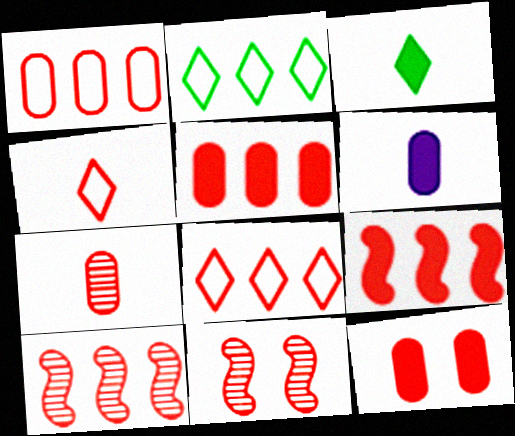[[1, 7, 12], 
[2, 6, 11], 
[4, 5, 11], 
[4, 10, 12], 
[5, 8, 10]]